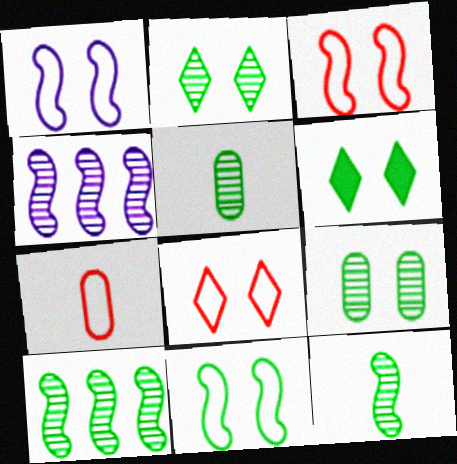[[1, 3, 11], 
[2, 5, 10], 
[4, 6, 7], 
[6, 9, 11]]